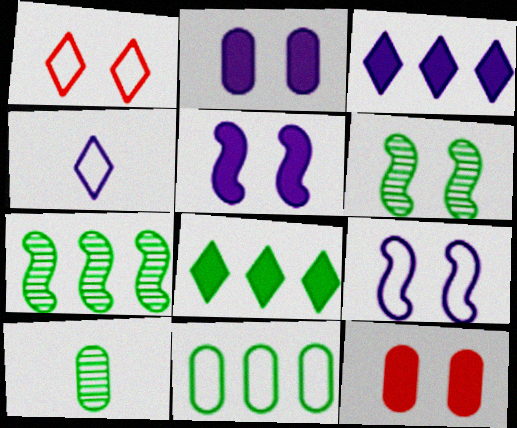[[1, 2, 6], 
[4, 7, 12], 
[7, 8, 11]]